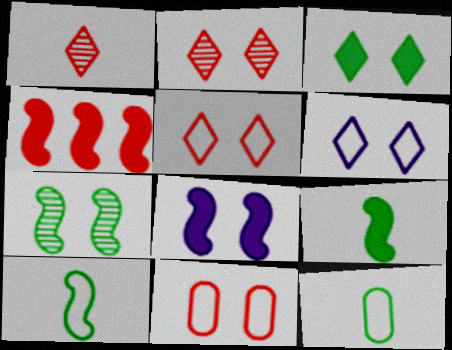[[1, 4, 11], 
[2, 3, 6], 
[4, 8, 9]]